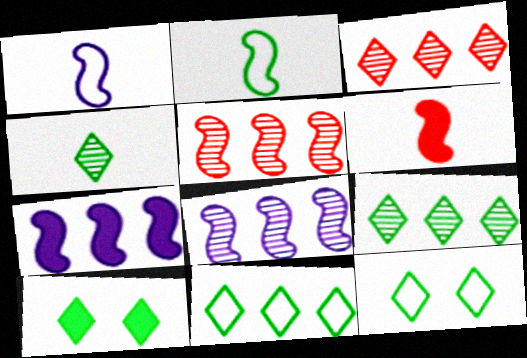[[4, 10, 11]]